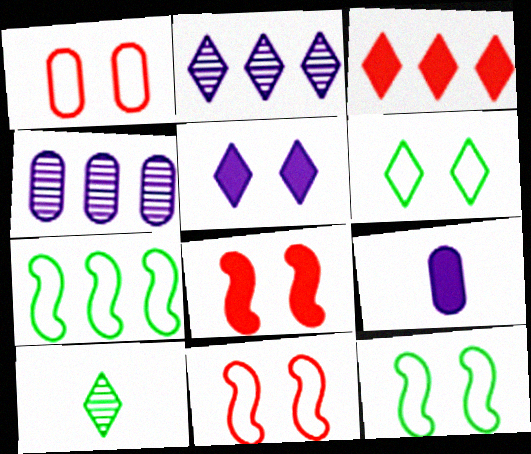[[3, 4, 7]]